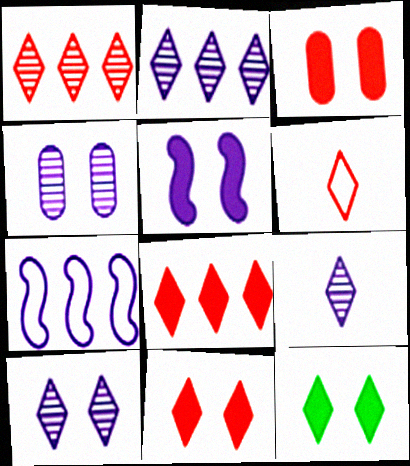[[1, 6, 11], 
[2, 6, 12], 
[2, 9, 10], 
[3, 5, 12]]